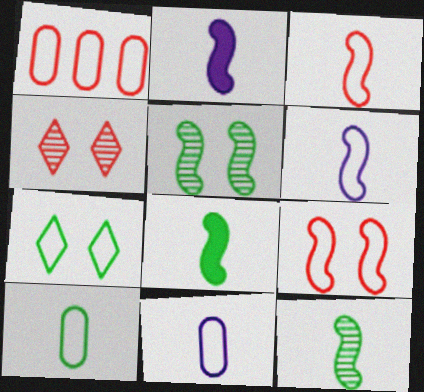[[1, 6, 7], 
[2, 3, 12]]